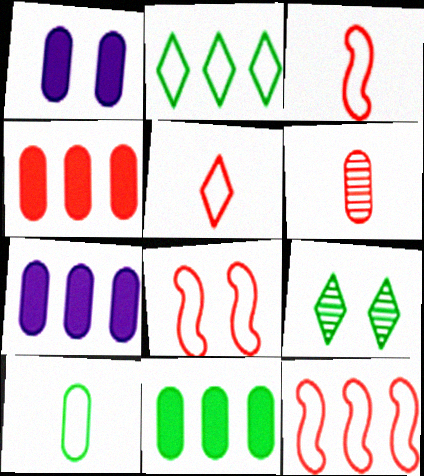[[1, 8, 9], 
[3, 7, 9], 
[3, 8, 12], 
[4, 7, 11]]